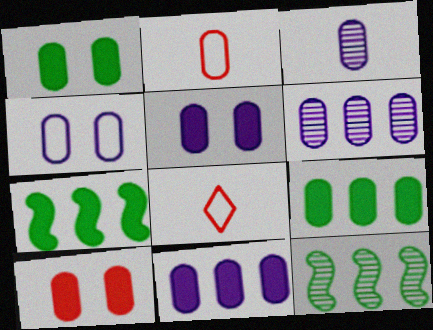[[1, 2, 6], 
[1, 5, 10], 
[3, 4, 11], 
[5, 8, 12]]